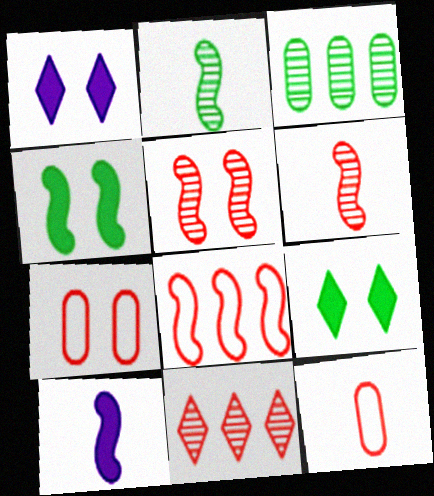[]